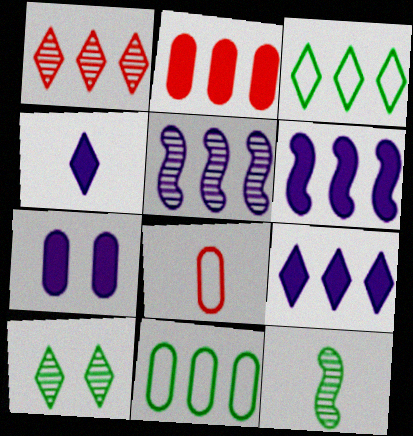[[1, 3, 9], 
[1, 6, 11], 
[2, 3, 5], 
[4, 6, 7], 
[4, 8, 12], 
[6, 8, 10]]